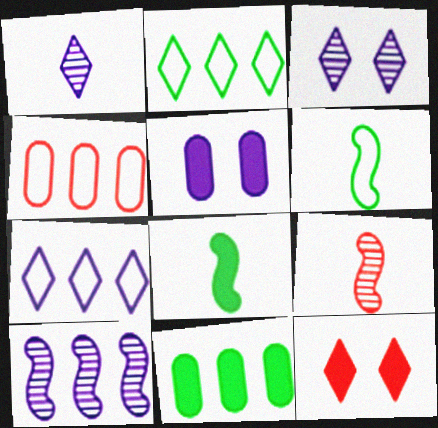[[1, 2, 12], 
[2, 5, 9], 
[3, 4, 8], 
[4, 9, 12]]